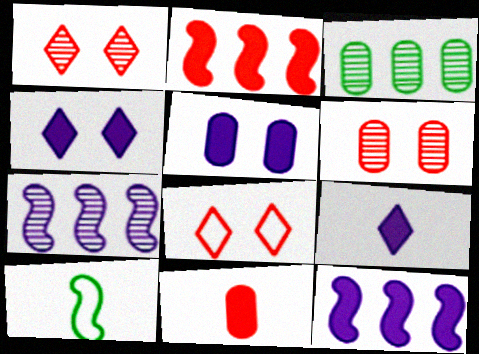[[5, 9, 12]]